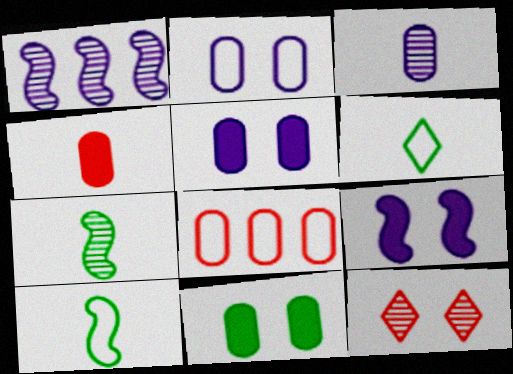[[3, 8, 11]]